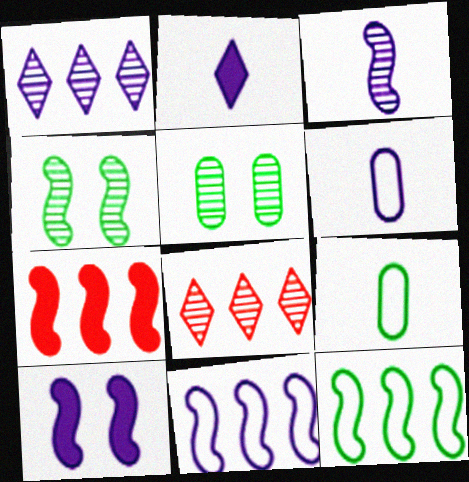[[1, 6, 10], 
[2, 3, 6], 
[3, 5, 8], 
[3, 10, 11], 
[8, 9, 10]]